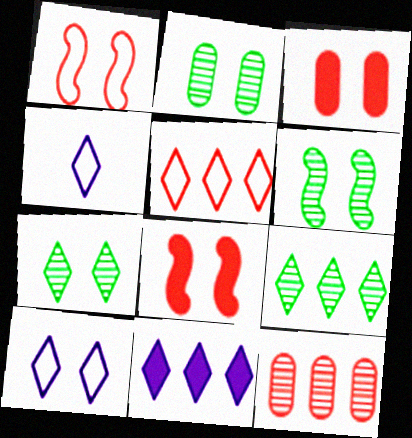[[2, 6, 7], 
[2, 8, 10], 
[3, 6, 10], 
[5, 9, 11]]